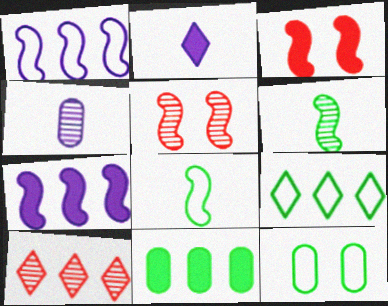[[1, 3, 6], 
[1, 10, 11], 
[2, 3, 11], 
[3, 4, 9], 
[5, 7, 8], 
[8, 9, 12]]